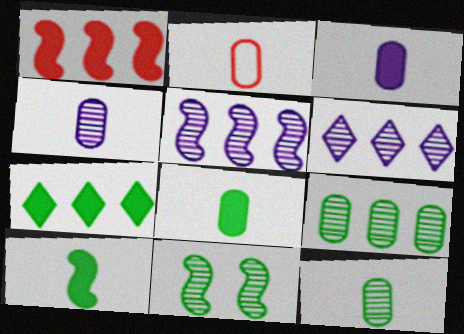[[2, 3, 12], 
[2, 4, 8]]